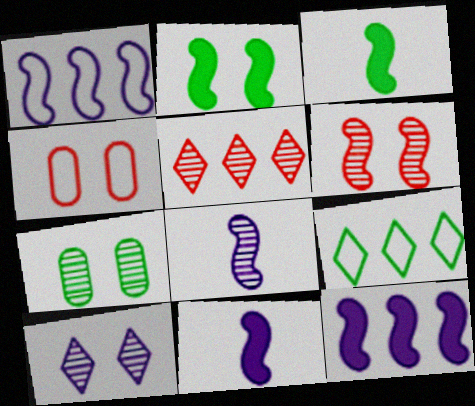[[1, 3, 6], 
[2, 4, 10], 
[3, 7, 9], 
[5, 7, 8], 
[6, 7, 10]]